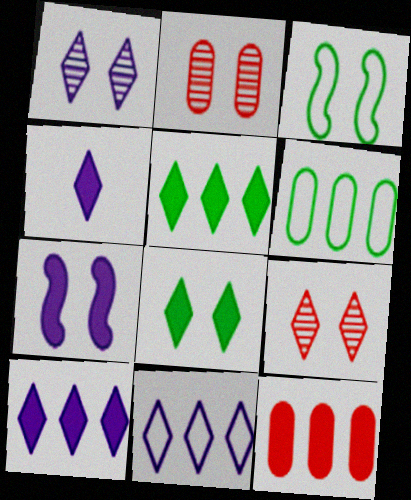[[1, 4, 11]]